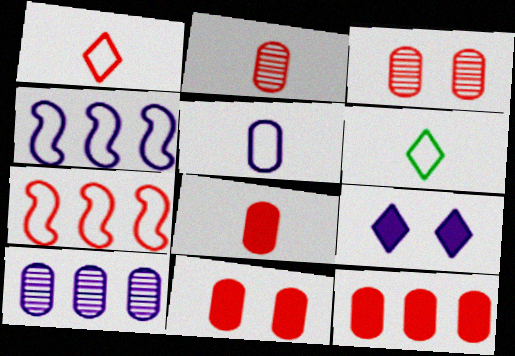[[8, 11, 12]]